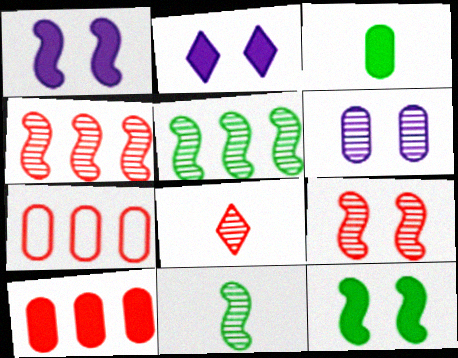[[2, 7, 11], 
[3, 6, 7], 
[5, 6, 8]]